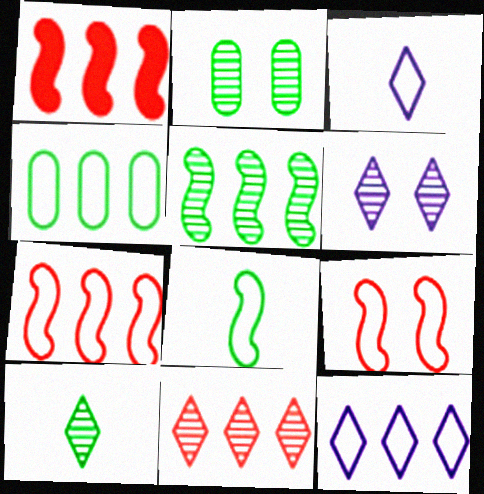[[1, 2, 3], 
[2, 5, 10], 
[3, 4, 9], 
[4, 7, 12], 
[6, 10, 11]]